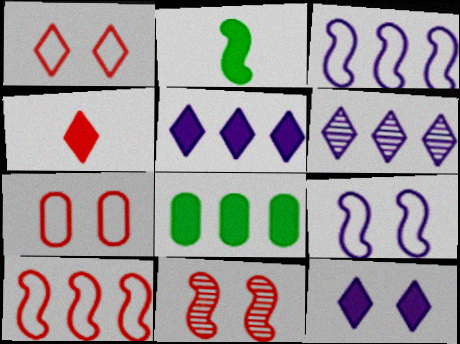[[2, 3, 11], 
[2, 6, 7], 
[6, 8, 10]]